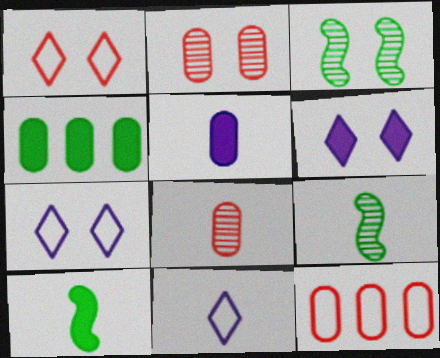[[6, 9, 12], 
[8, 10, 11]]